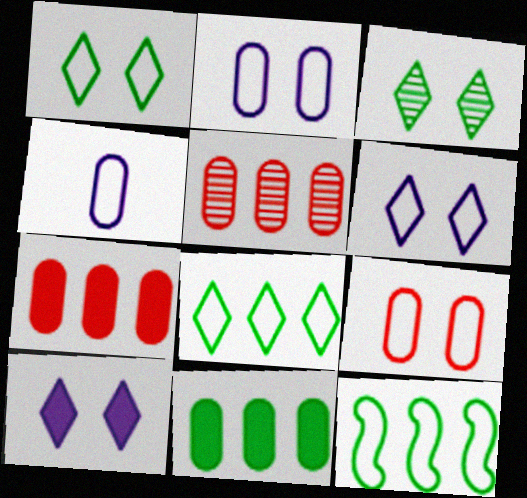[]